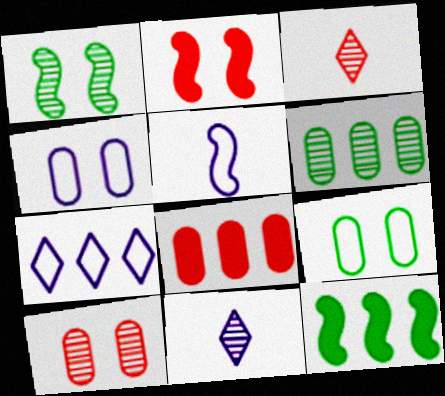[[3, 4, 12], 
[4, 5, 7]]